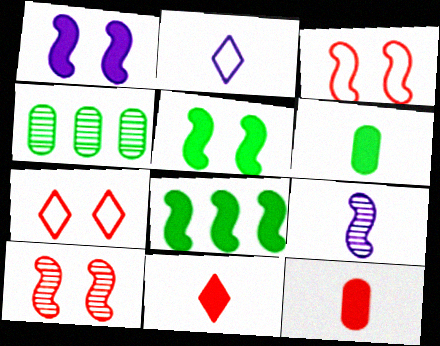[[3, 8, 9]]